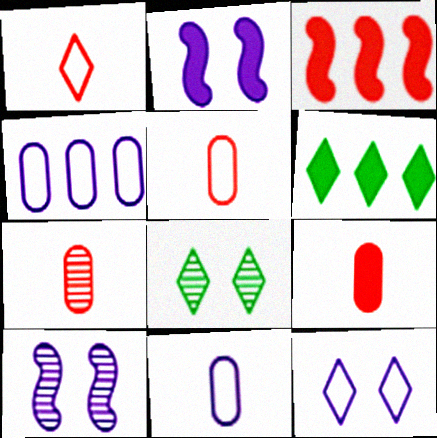[[2, 6, 9], 
[3, 8, 11], 
[5, 6, 10], 
[5, 7, 9]]